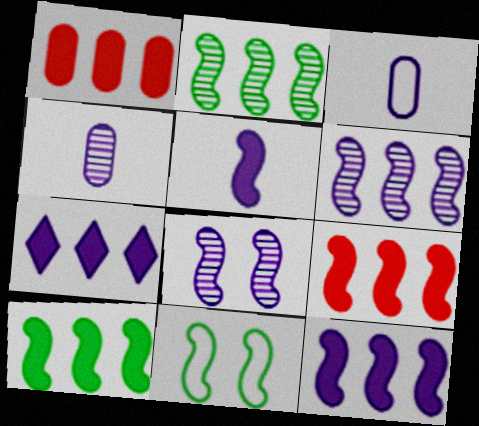[[1, 7, 10], 
[3, 7, 8], 
[9, 10, 12]]